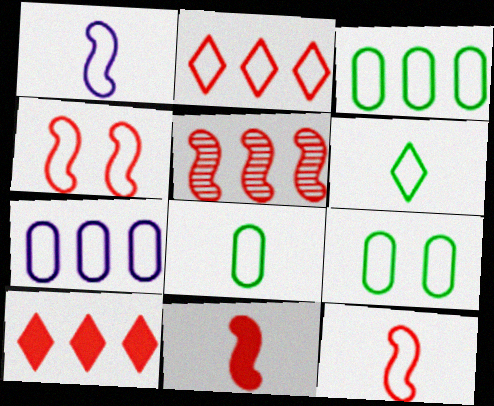[[1, 2, 9], 
[3, 8, 9], 
[4, 5, 11], 
[4, 6, 7]]